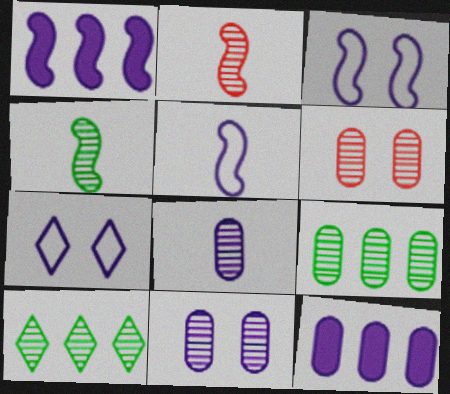[[1, 7, 8], 
[2, 10, 11], 
[6, 8, 9]]